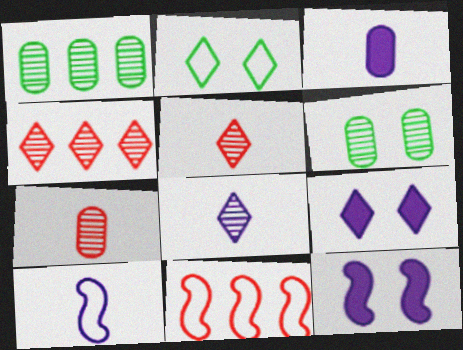[[3, 8, 10]]